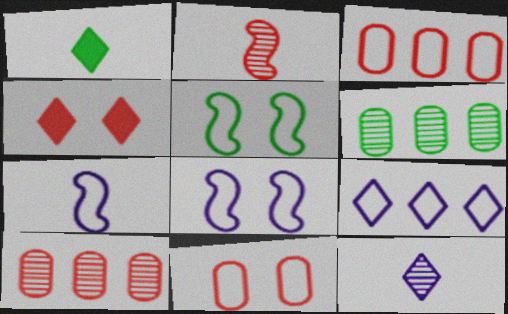[[1, 5, 6], 
[1, 8, 10], 
[2, 3, 4], 
[4, 6, 7]]